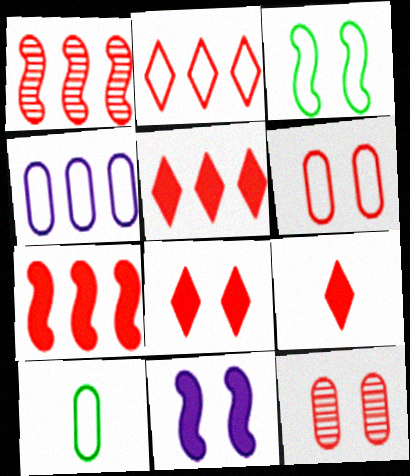[[1, 6, 9], 
[4, 6, 10], 
[5, 8, 9]]